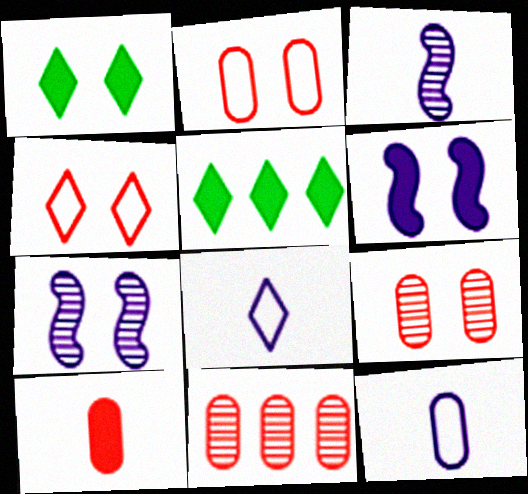[[1, 2, 7], 
[2, 3, 5], 
[2, 10, 11], 
[5, 6, 10]]